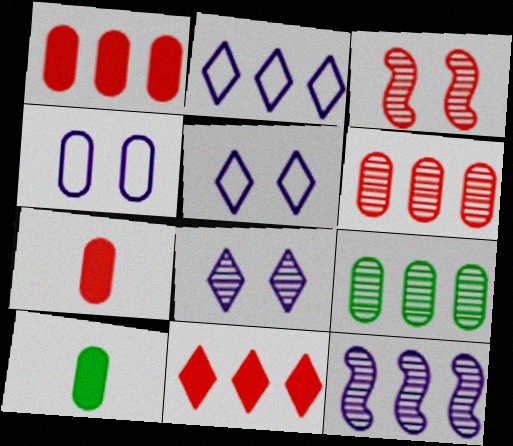[[2, 3, 10], 
[4, 6, 10], 
[4, 7, 9]]